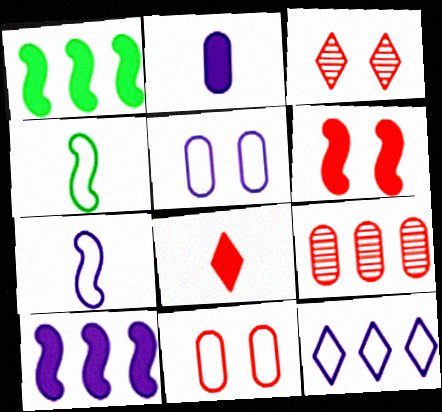[[1, 9, 12], 
[3, 6, 11], 
[4, 11, 12], 
[5, 7, 12]]